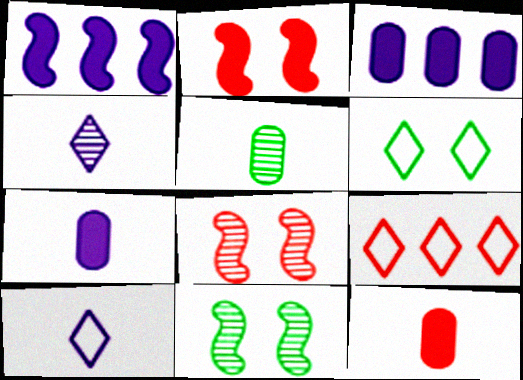[[6, 9, 10], 
[7, 9, 11], 
[8, 9, 12]]